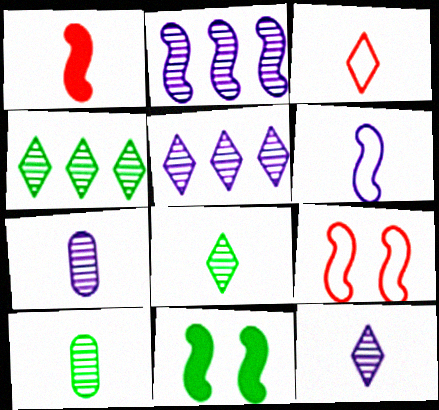[]